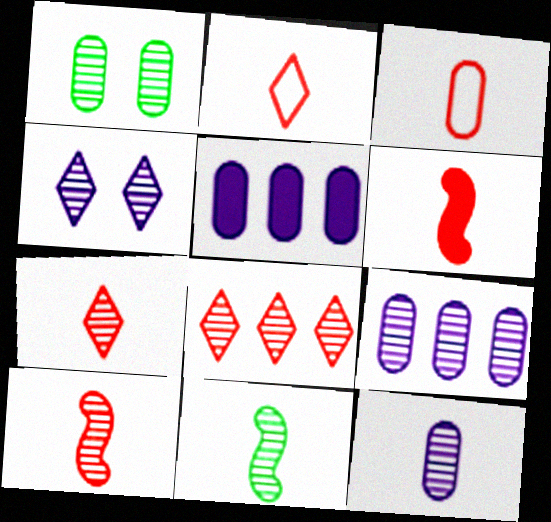[[1, 3, 5], 
[3, 6, 7], 
[7, 11, 12]]